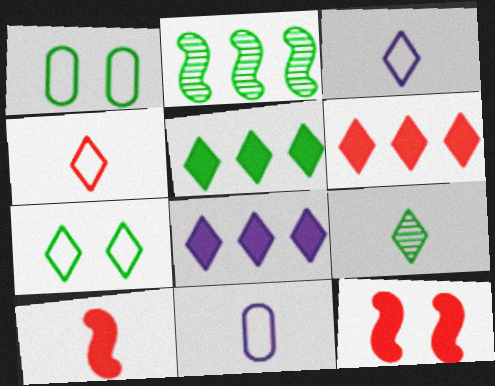[[5, 6, 8], 
[5, 7, 9], 
[9, 10, 11]]